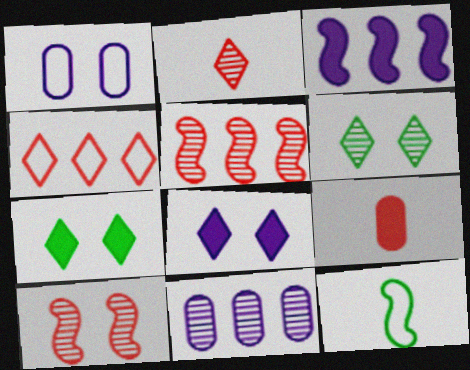[[1, 4, 12], 
[1, 7, 10], 
[3, 7, 9], 
[3, 10, 12], 
[4, 9, 10]]